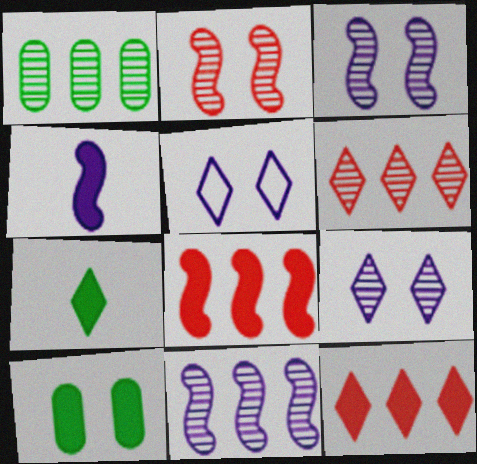[[1, 6, 11], 
[2, 5, 10], 
[4, 10, 12], 
[5, 6, 7]]